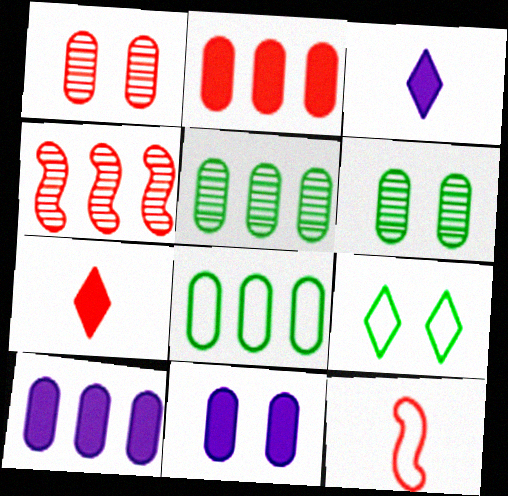[]